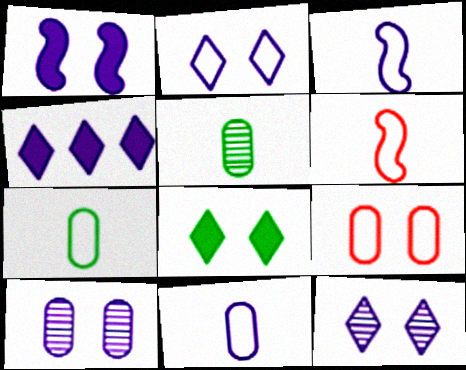[[1, 2, 10], 
[3, 4, 10]]